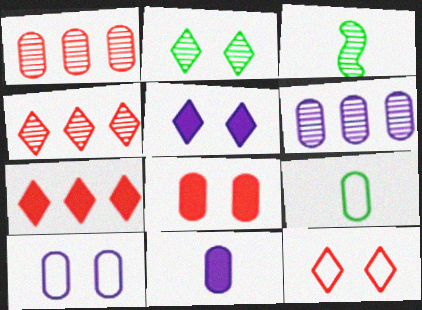[[2, 5, 12], 
[3, 7, 10], 
[6, 8, 9], 
[6, 10, 11]]